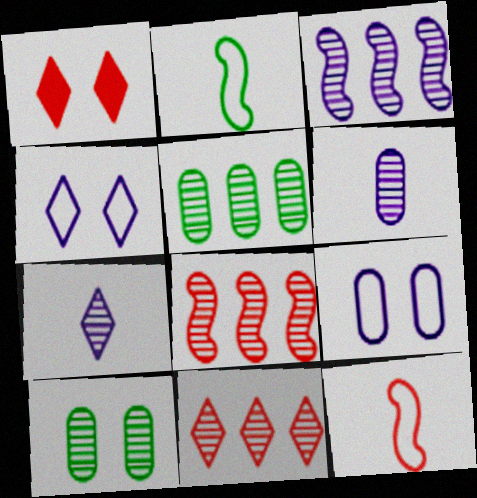[[3, 5, 11], 
[7, 8, 10]]